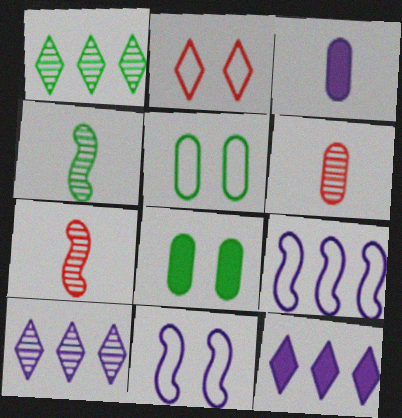[[2, 5, 11], 
[3, 10, 11], 
[5, 7, 12]]